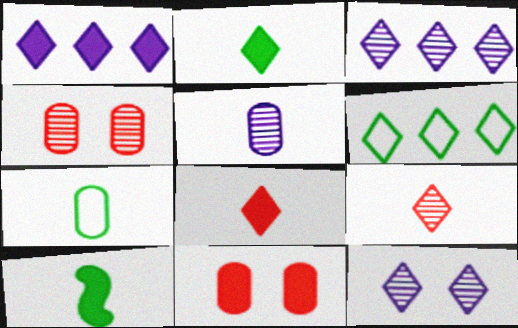[[1, 10, 11], 
[6, 8, 12]]